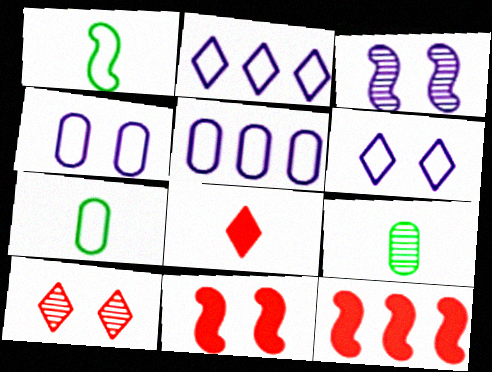[[1, 3, 12], 
[2, 9, 11], 
[6, 9, 12]]